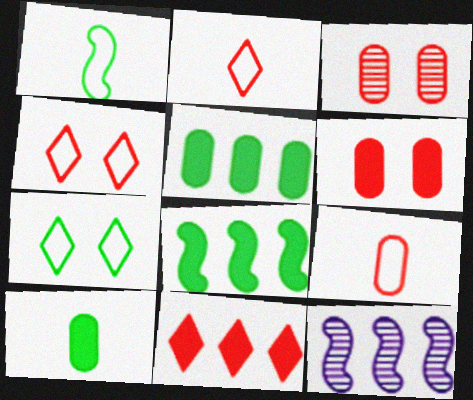[[4, 10, 12]]